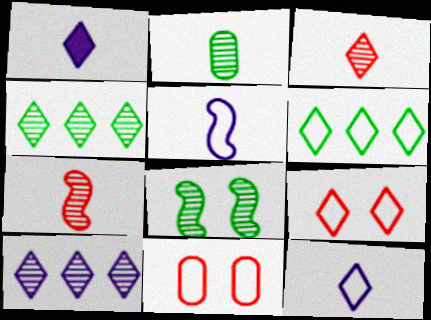[[1, 4, 9], 
[2, 4, 8], 
[5, 6, 11], 
[6, 9, 12]]